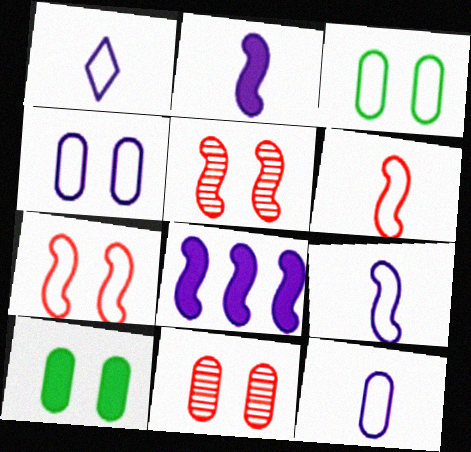[[1, 9, 12], 
[4, 10, 11]]